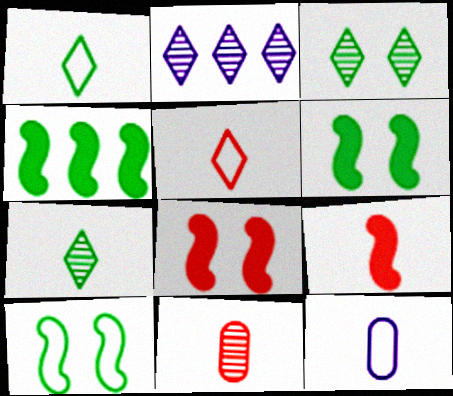[[5, 9, 11], 
[7, 9, 12]]